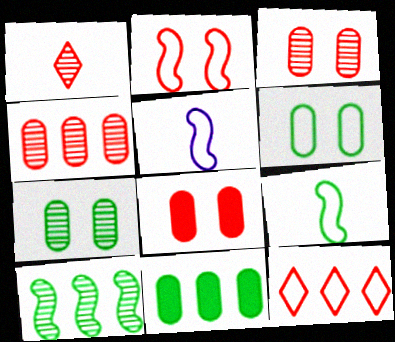[[5, 6, 12]]